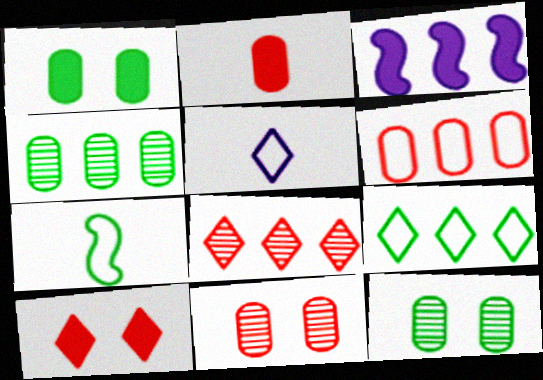[[2, 6, 11]]